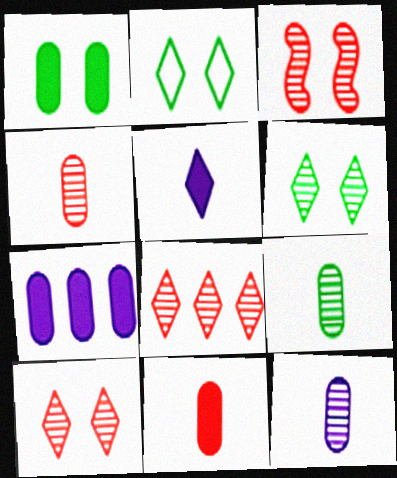[[1, 7, 11], 
[2, 5, 8], 
[3, 4, 8], 
[4, 9, 12]]